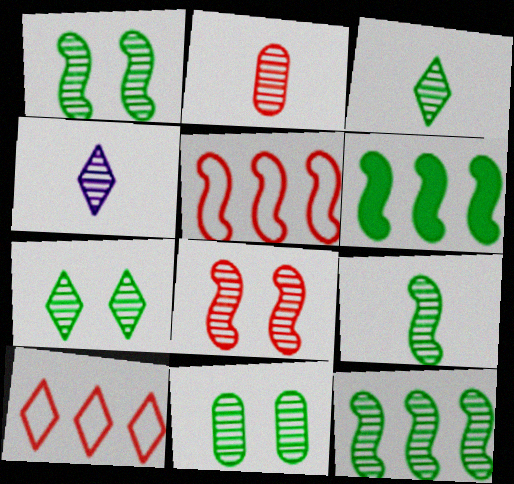[[1, 7, 11], 
[1, 9, 12], 
[2, 4, 9], 
[3, 11, 12]]